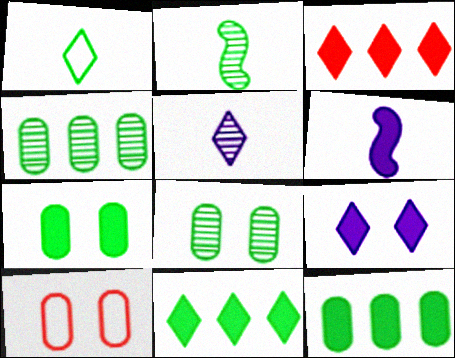[[3, 6, 7]]